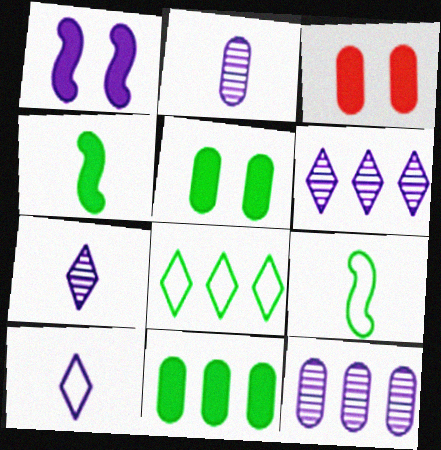[[1, 10, 12], 
[3, 6, 9]]